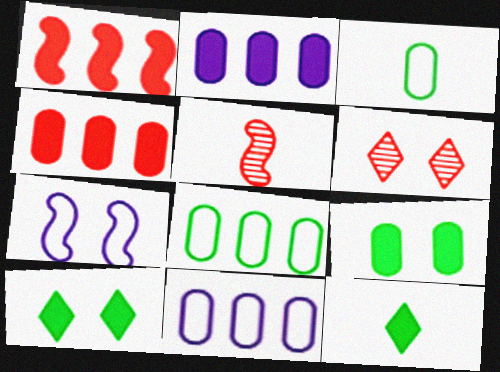[[5, 10, 11], 
[6, 7, 9]]